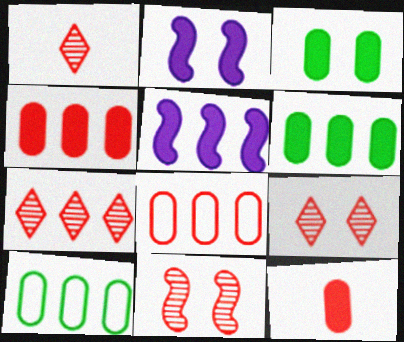[[1, 2, 10], 
[1, 7, 9], 
[5, 7, 10]]